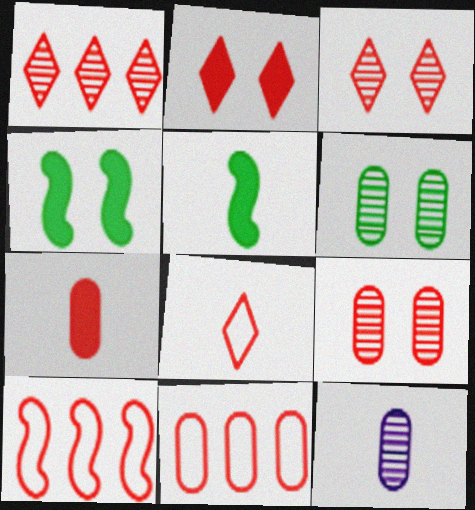[[1, 2, 8], 
[3, 7, 10], 
[5, 8, 12], 
[7, 9, 11]]